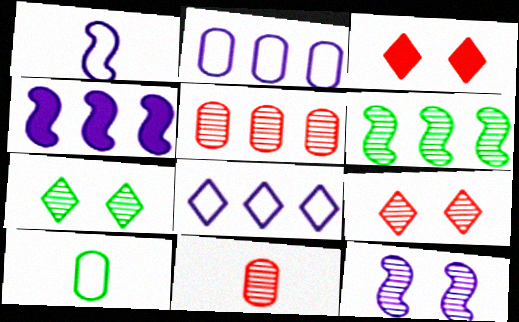[[1, 4, 12], 
[4, 9, 10]]